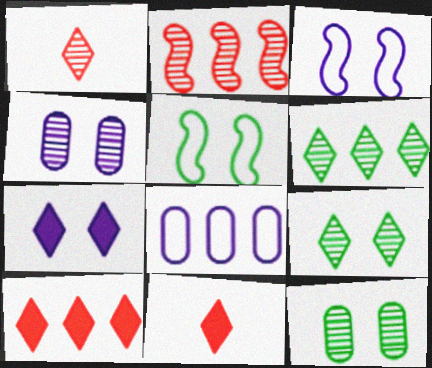[[3, 4, 7]]